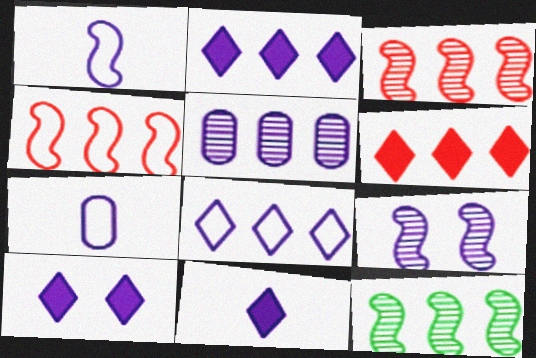[[1, 5, 10], 
[2, 7, 9], 
[2, 10, 11]]